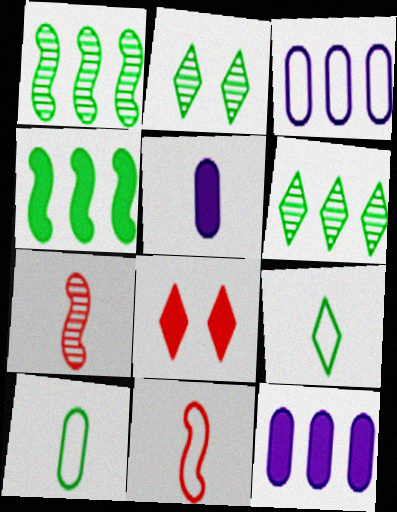[[2, 4, 10], 
[2, 11, 12], 
[4, 5, 8], 
[5, 7, 9]]